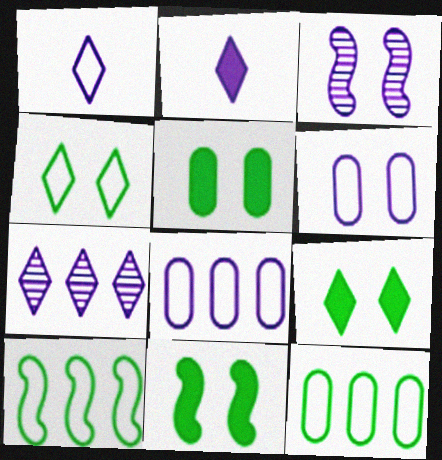[[2, 3, 8], 
[5, 9, 11]]